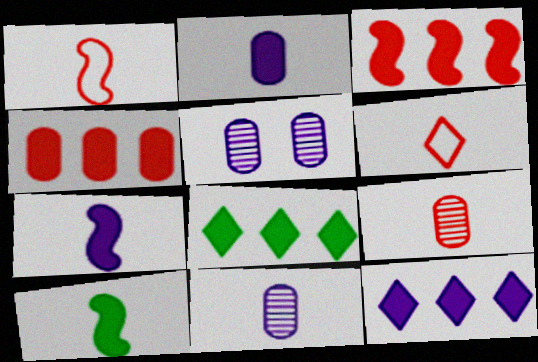[[1, 5, 8], 
[6, 10, 11]]